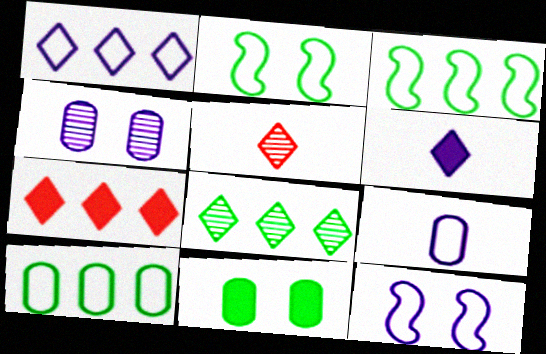[[1, 7, 8], 
[1, 9, 12]]